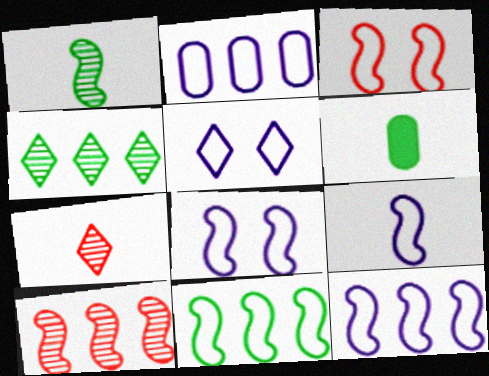[[2, 5, 9], 
[3, 9, 11], 
[5, 6, 10], 
[6, 7, 9], 
[8, 9, 12]]